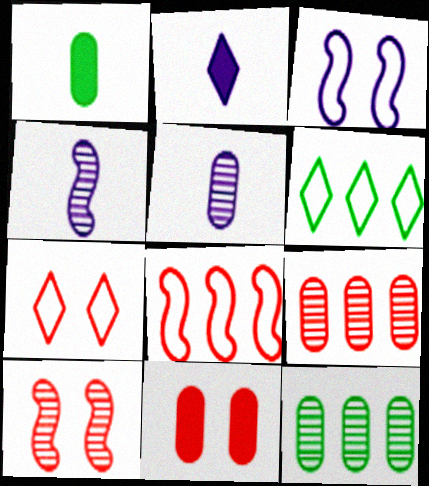[[4, 6, 11], 
[7, 10, 11]]